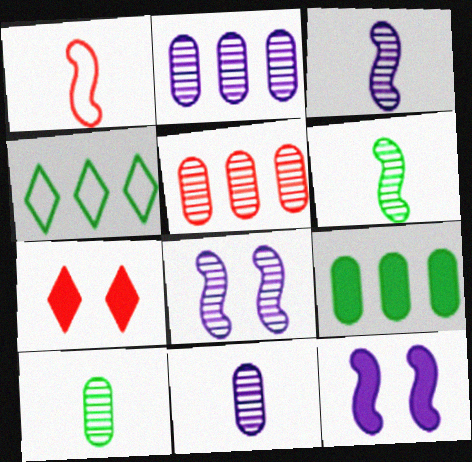[[1, 5, 7]]